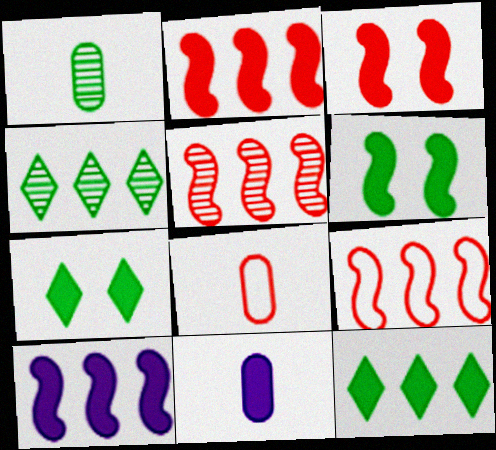[[1, 8, 11], 
[2, 5, 9], 
[2, 7, 11], 
[3, 11, 12]]